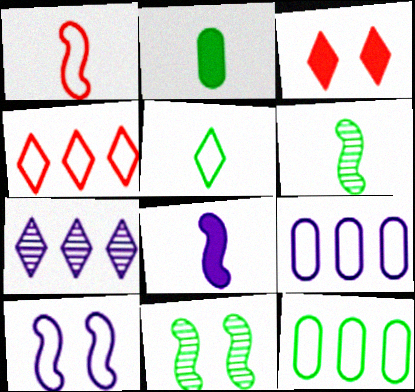[[1, 6, 8], 
[2, 5, 6], 
[3, 5, 7], 
[3, 6, 9]]